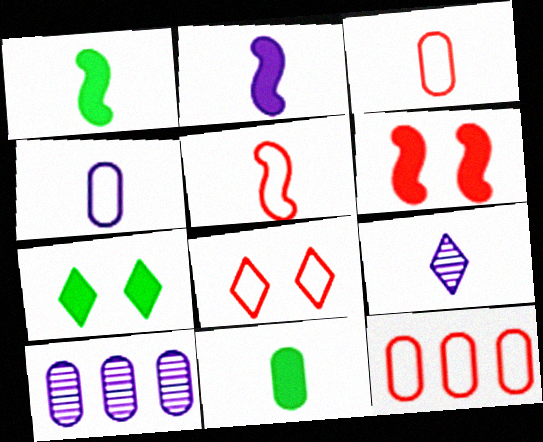[[1, 3, 9], 
[1, 8, 10], 
[2, 4, 9], 
[5, 7, 10], 
[5, 8, 12], 
[5, 9, 11]]